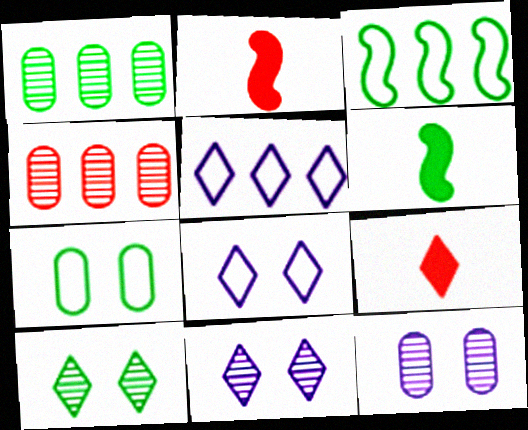[[1, 2, 8], 
[3, 9, 12], 
[4, 6, 8], 
[5, 9, 10]]